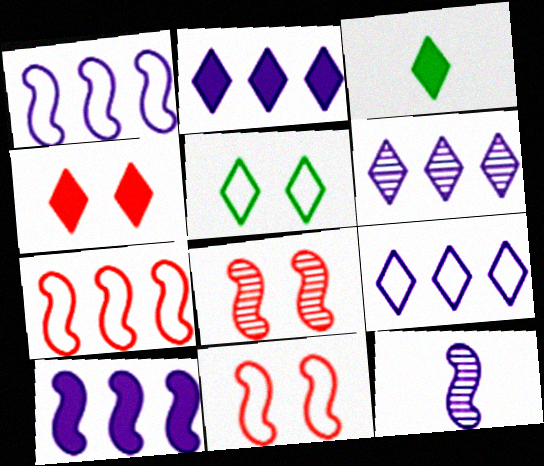[[2, 3, 4], 
[2, 6, 9]]